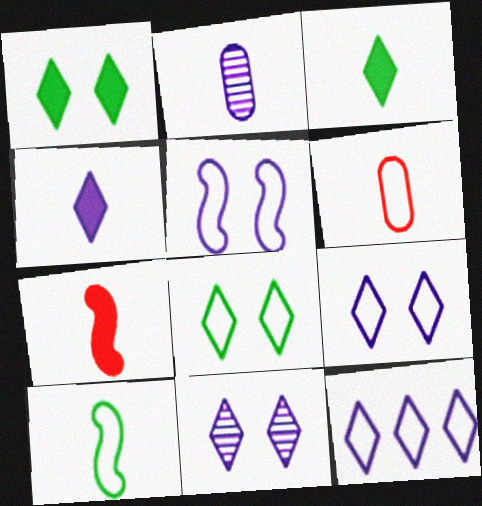[[4, 11, 12]]